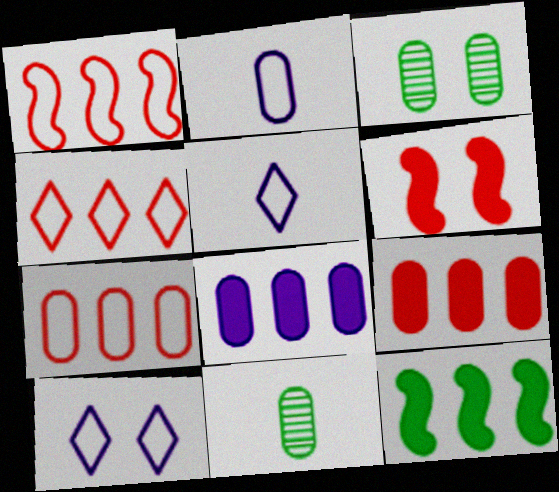[[1, 4, 7], 
[2, 3, 9], 
[3, 6, 10]]